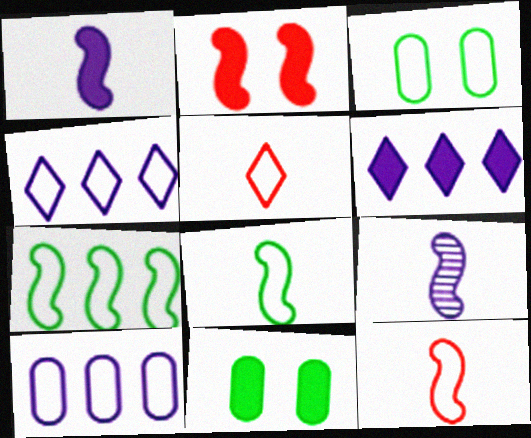[[2, 7, 9], 
[3, 4, 12]]